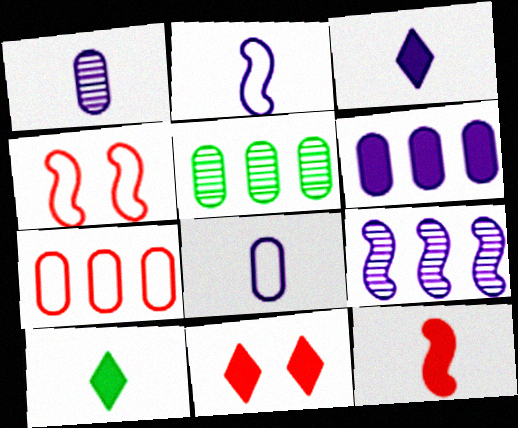[[1, 2, 3], 
[2, 5, 11], 
[3, 4, 5], 
[5, 6, 7]]